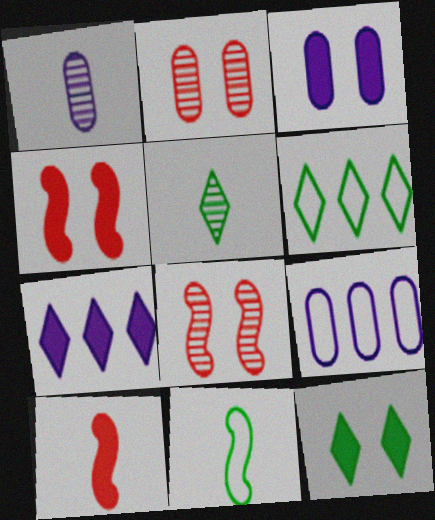[[1, 3, 9], 
[1, 4, 6], 
[2, 7, 11], 
[3, 4, 12], 
[4, 5, 9], 
[5, 6, 12]]